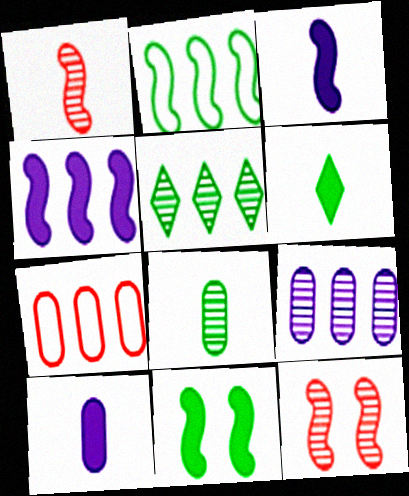[[2, 3, 12], 
[4, 5, 7]]